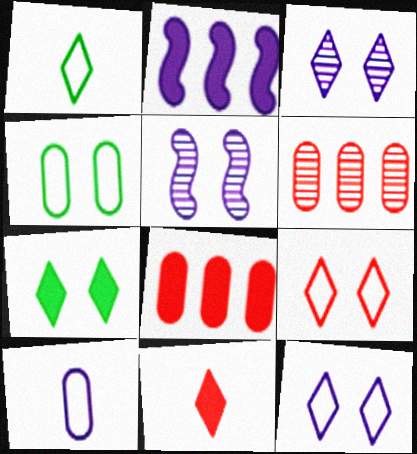[[1, 5, 8], 
[2, 3, 10], 
[3, 7, 9]]